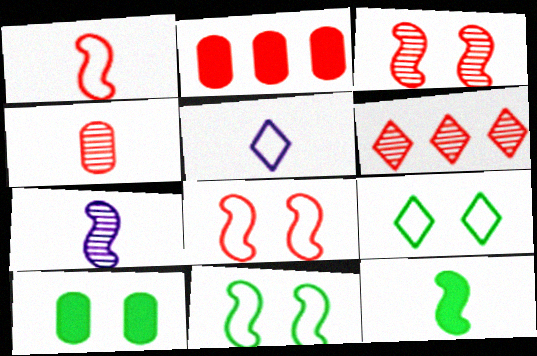[[1, 7, 12], 
[2, 7, 9], 
[3, 4, 6], 
[4, 5, 12]]